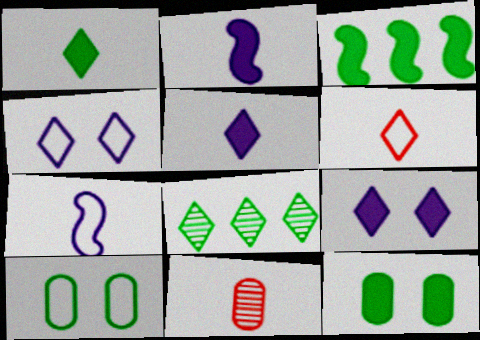[[1, 3, 12], 
[1, 7, 11], 
[3, 4, 11], 
[6, 8, 9]]